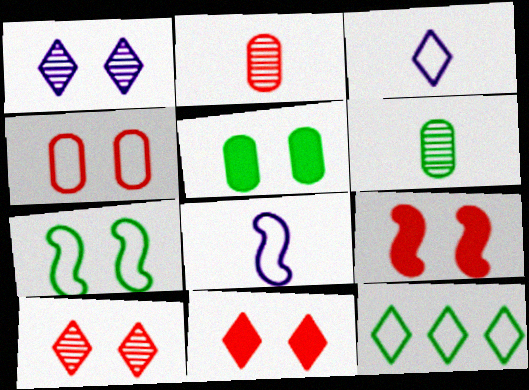[[4, 8, 12], 
[4, 9, 10]]